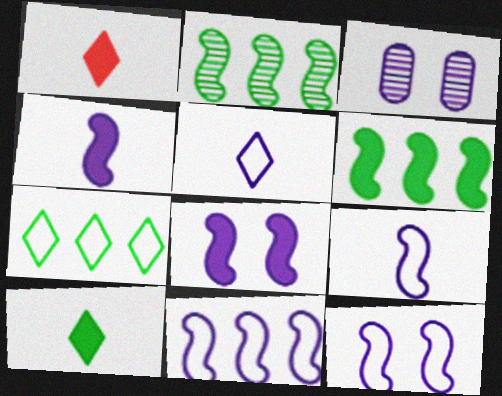[[9, 11, 12]]